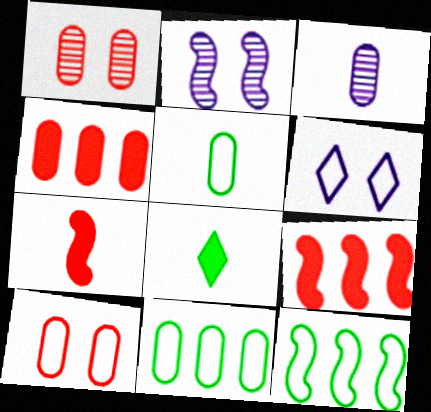[[2, 7, 12]]